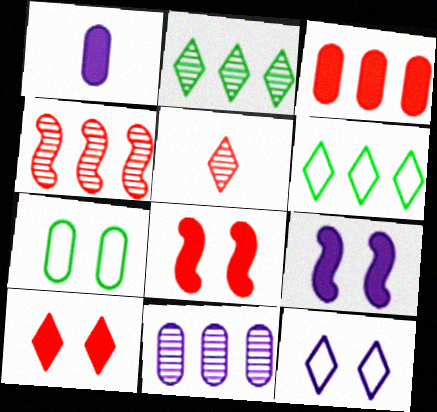[[2, 4, 11]]